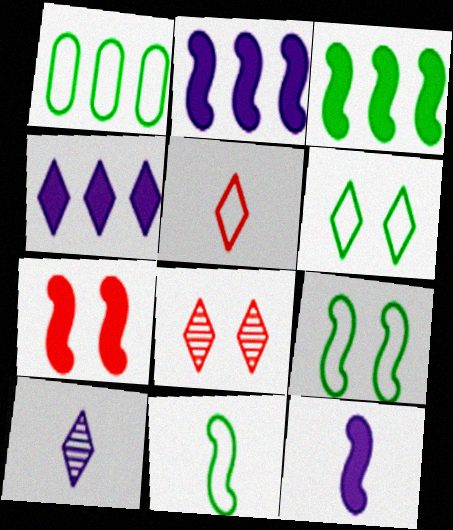[[1, 6, 11], 
[1, 7, 10], 
[1, 8, 12], 
[3, 7, 12]]